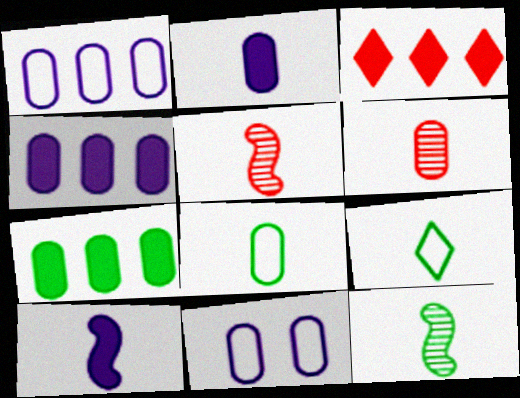[[2, 5, 9], 
[2, 6, 8], 
[3, 11, 12], 
[6, 7, 11], 
[6, 9, 10]]